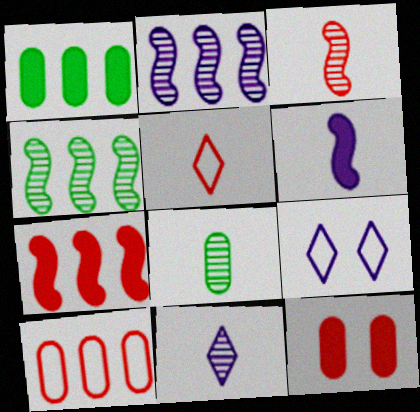[[1, 3, 9], 
[3, 8, 11], 
[5, 6, 8], 
[7, 8, 9]]